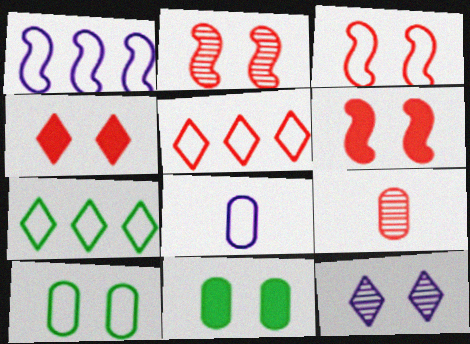[[2, 3, 6], 
[3, 7, 8], 
[3, 11, 12], 
[5, 6, 9], 
[6, 10, 12]]